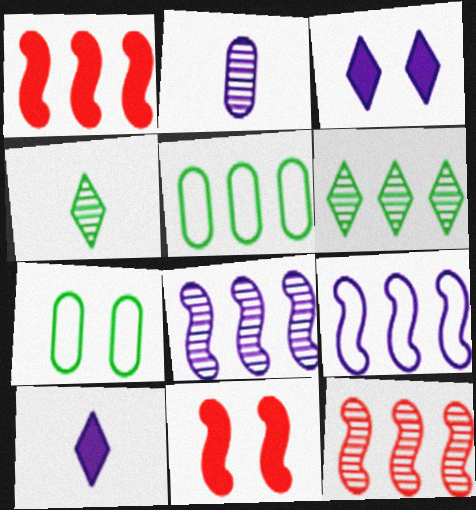[[2, 3, 9], 
[7, 10, 12]]